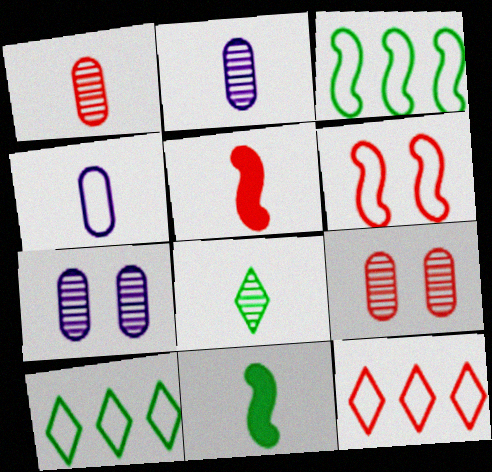[[4, 5, 8], 
[4, 6, 10], 
[5, 7, 10], 
[5, 9, 12], 
[7, 11, 12]]